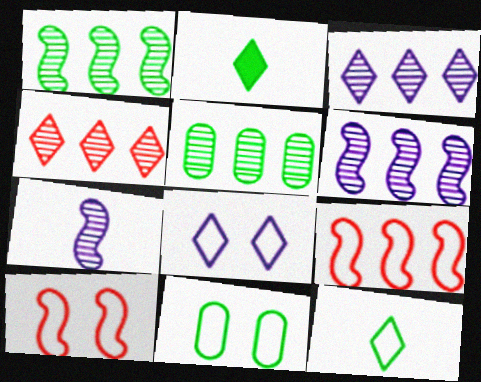[[1, 2, 11], 
[2, 4, 8], 
[4, 5, 6], 
[8, 10, 11]]